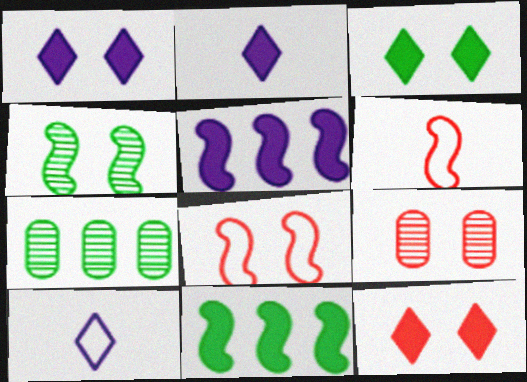[[1, 3, 12], 
[1, 6, 7], 
[2, 7, 8], 
[4, 5, 6], 
[8, 9, 12], 
[9, 10, 11]]